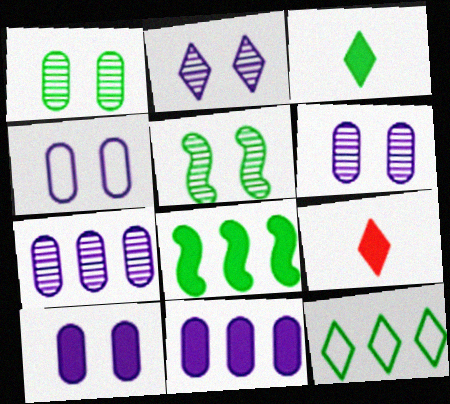[[2, 9, 12], 
[4, 6, 10], 
[8, 9, 10]]